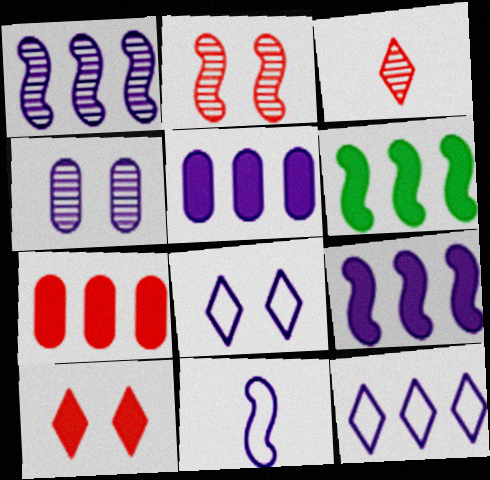[[1, 5, 12], 
[2, 6, 11]]